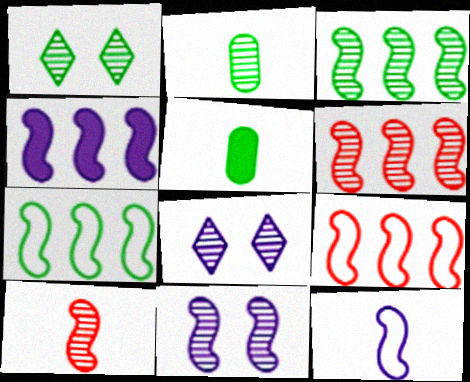[[1, 2, 3], 
[1, 5, 7], 
[2, 6, 8], 
[3, 4, 9], 
[3, 10, 11], 
[4, 6, 7], 
[4, 11, 12], 
[5, 8, 9]]